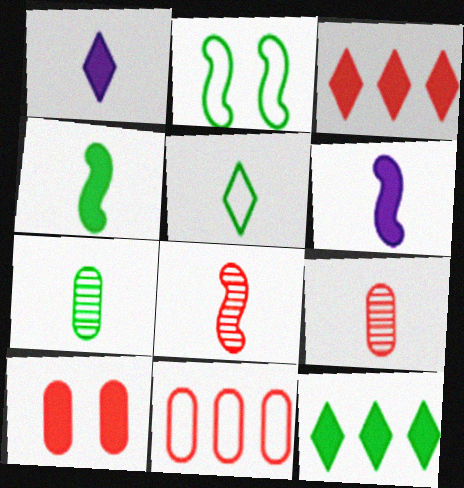[[2, 7, 12], 
[4, 5, 7], 
[5, 6, 9], 
[6, 10, 12], 
[9, 10, 11]]